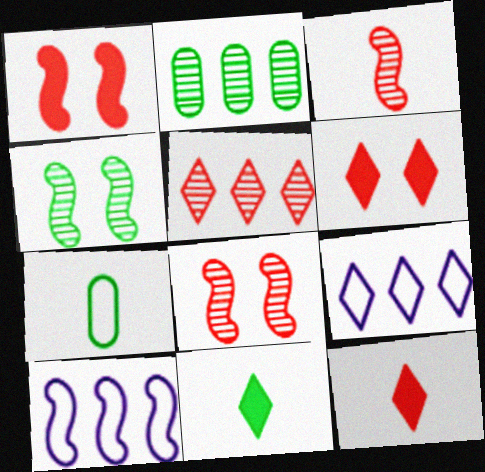[]